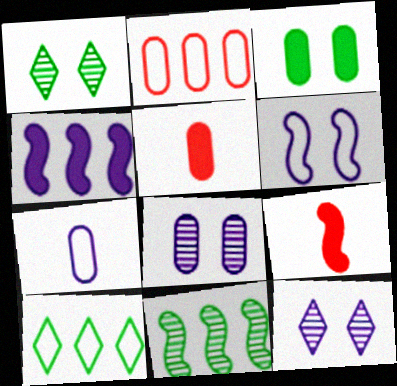[[4, 7, 12], 
[6, 9, 11], 
[8, 9, 10]]